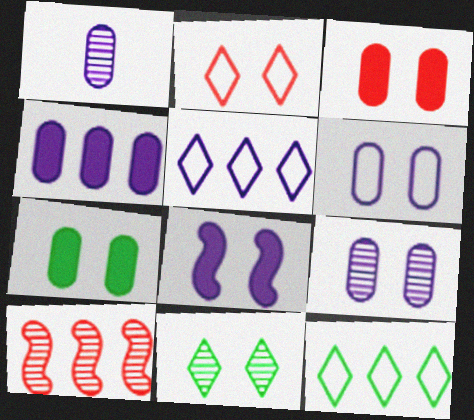[[1, 4, 6], 
[1, 5, 8], 
[1, 10, 11], 
[4, 10, 12]]